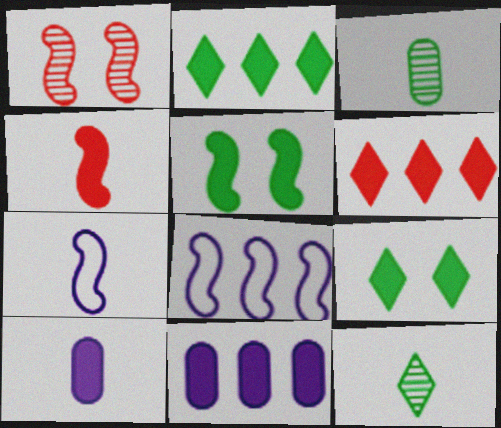[[4, 9, 11], 
[5, 6, 10]]